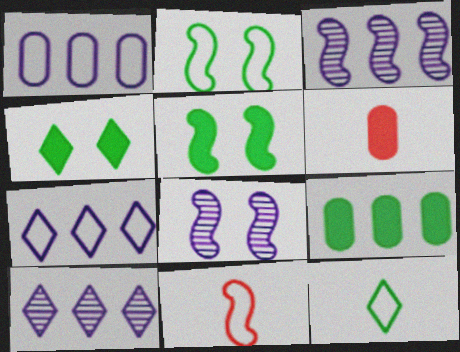[[2, 6, 10], 
[3, 5, 11]]